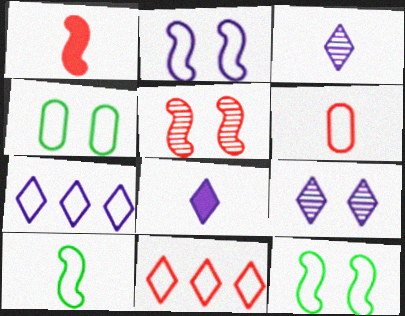[[6, 7, 12], 
[7, 8, 9]]